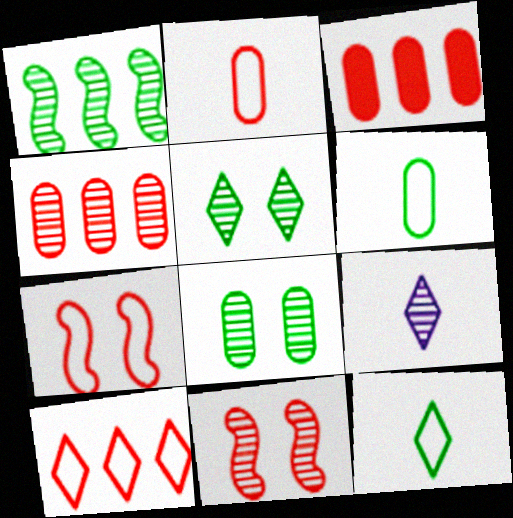[[2, 7, 10]]